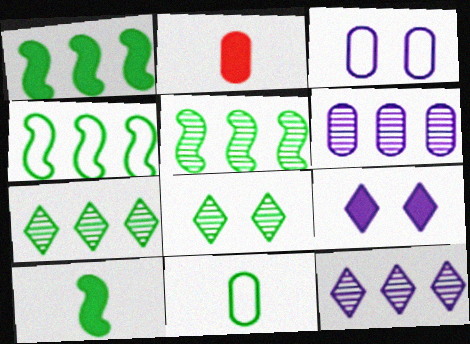[[1, 2, 9], 
[1, 4, 5], 
[1, 8, 11]]